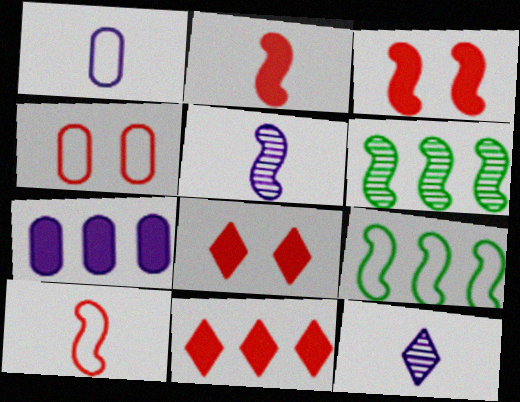[[1, 6, 8], 
[3, 5, 9]]